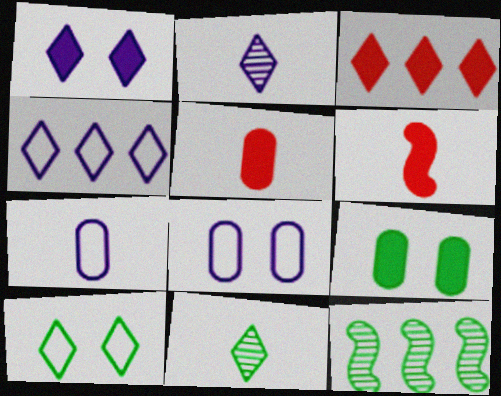[[1, 2, 4], 
[2, 3, 10], 
[6, 7, 11]]